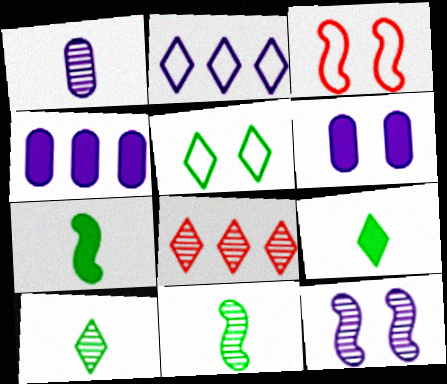[[3, 4, 10]]